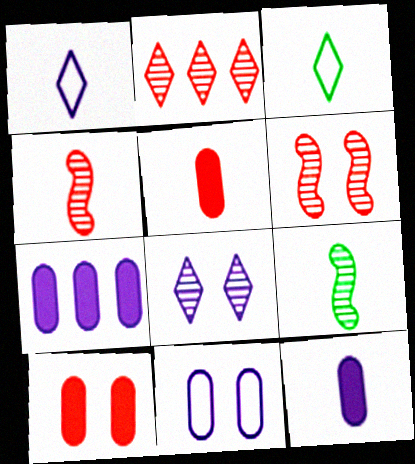[[1, 5, 9], 
[3, 4, 12], 
[3, 6, 7]]